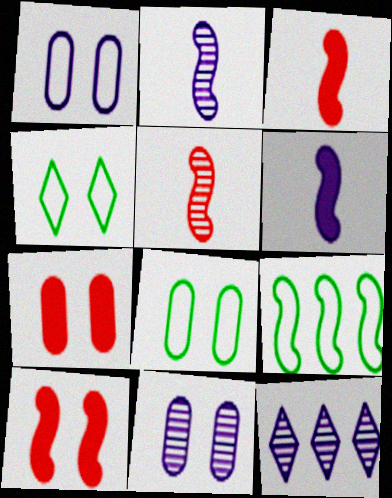[[1, 6, 12], 
[2, 9, 10], 
[2, 11, 12], 
[3, 8, 12], 
[4, 10, 11], 
[7, 8, 11]]